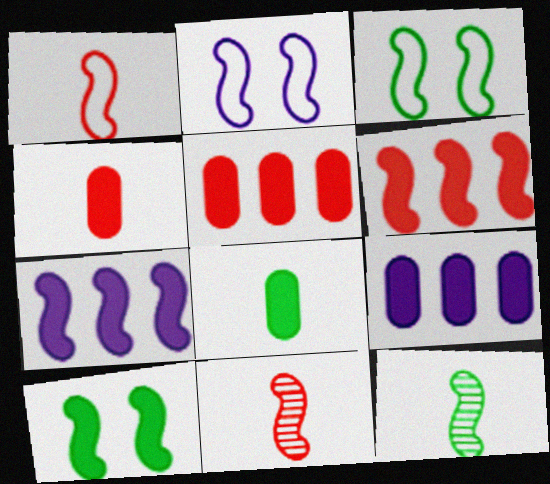[[2, 6, 12], 
[3, 7, 11]]